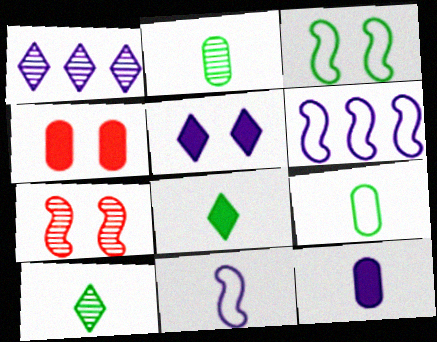[[1, 2, 7], 
[4, 6, 10]]